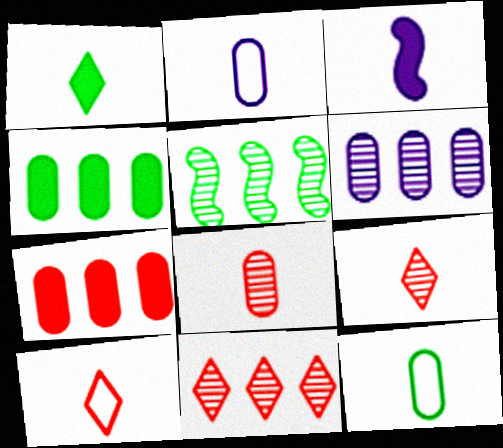[[3, 9, 12], 
[5, 6, 11]]